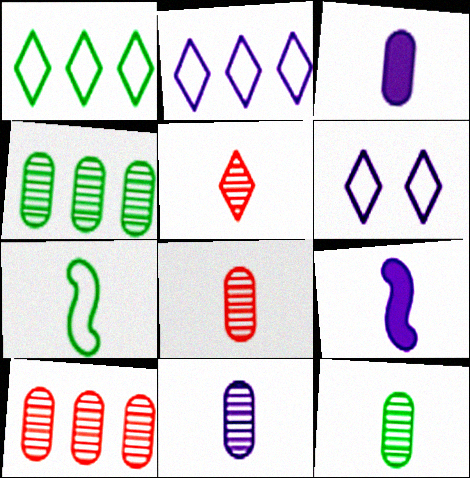[[3, 5, 7], 
[8, 11, 12]]